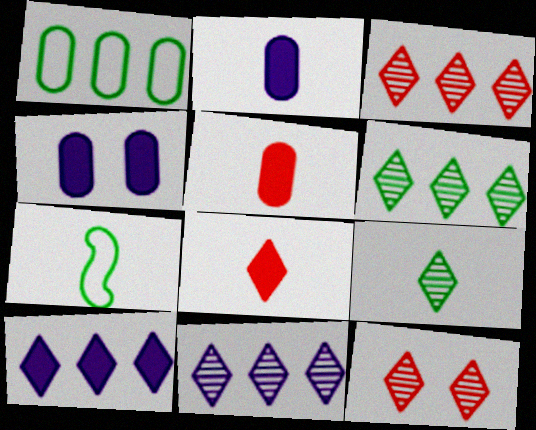[[3, 4, 7], 
[3, 6, 11], 
[9, 11, 12]]